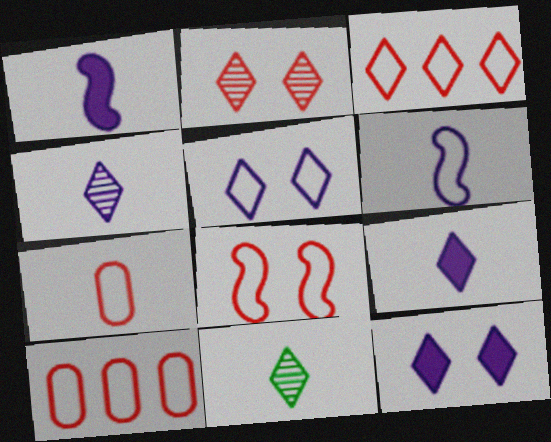[[1, 7, 11], 
[3, 7, 8], 
[3, 11, 12]]